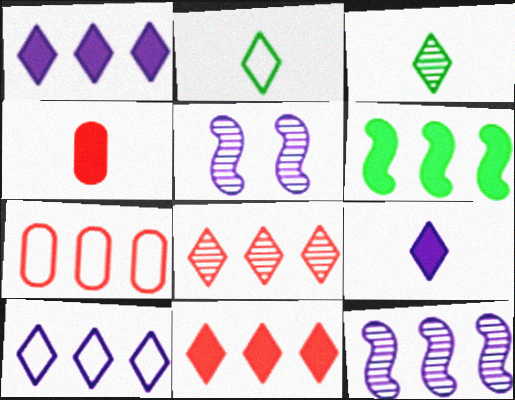[]